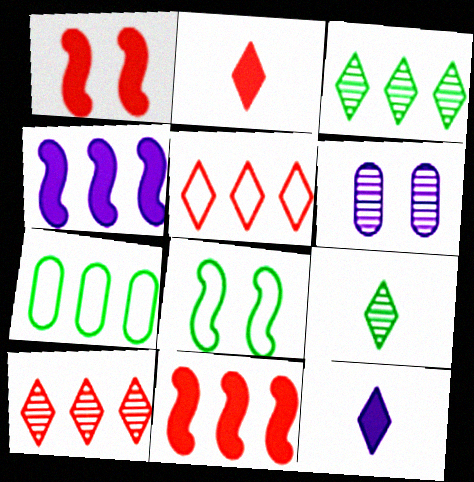[[4, 7, 10]]